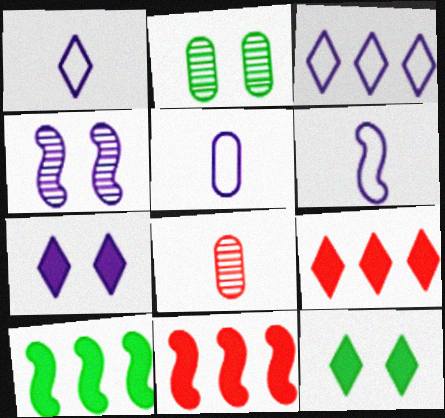[[1, 2, 11], 
[1, 5, 6], 
[2, 6, 9]]